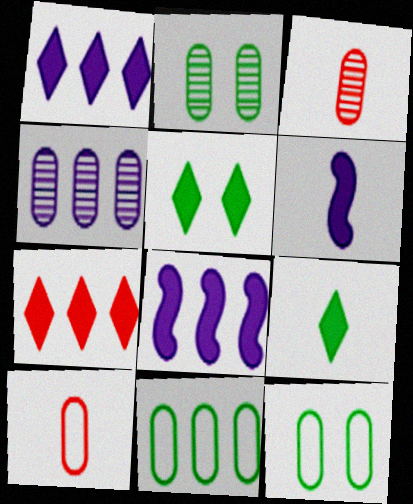[[2, 3, 4]]